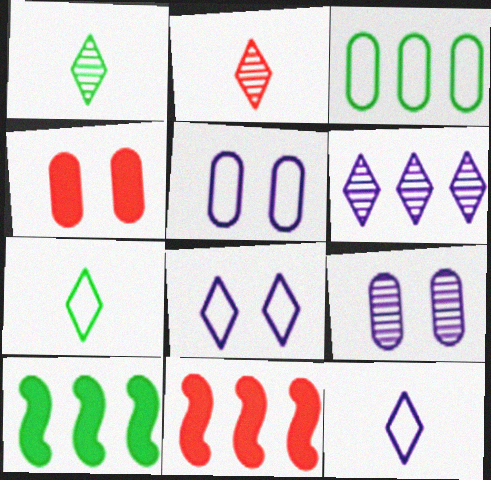[[1, 5, 11], 
[2, 5, 10], 
[3, 6, 11], 
[7, 9, 11]]